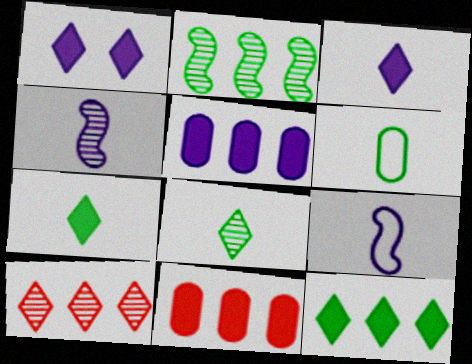[]